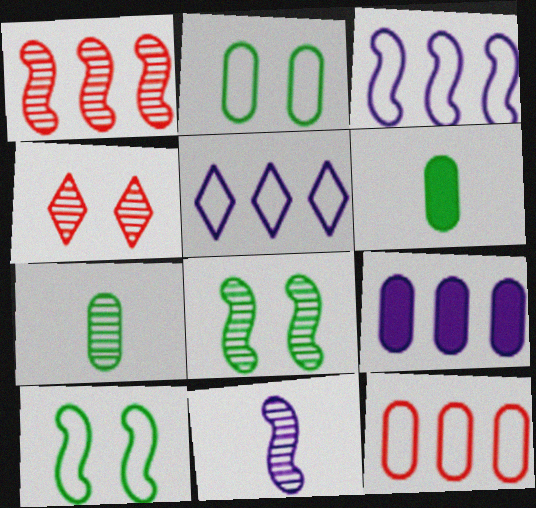[[1, 8, 11], 
[3, 4, 6]]